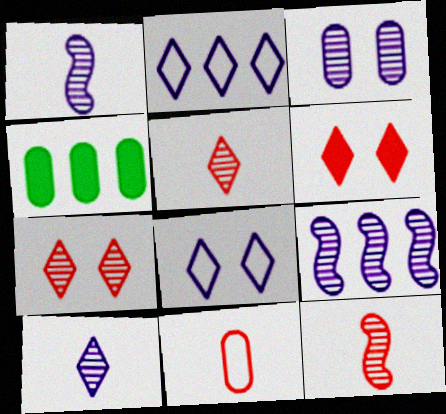[[3, 4, 11], 
[3, 9, 10], 
[4, 8, 12]]